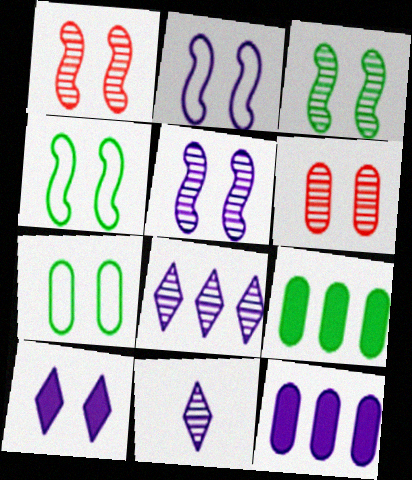[[1, 3, 5], 
[1, 7, 10], 
[2, 11, 12], 
[4, 6, 10]]